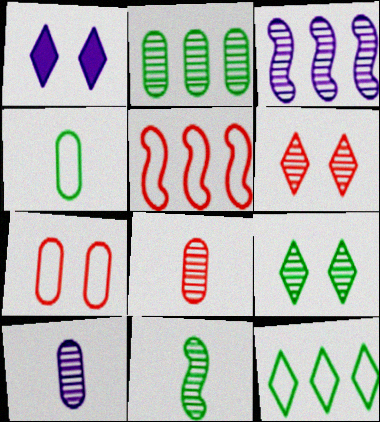[[2, 9, 11], 
[3, 8, 9]]